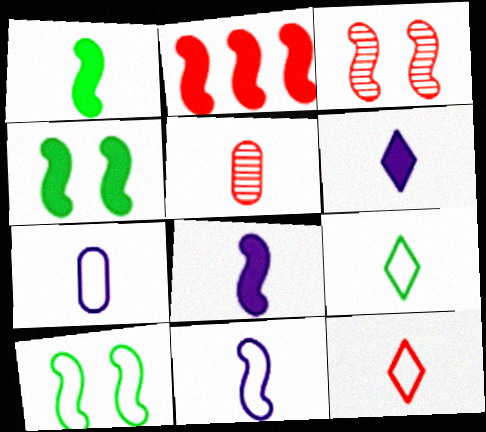[[2, 4, 8], 
[5, 8, 9]]